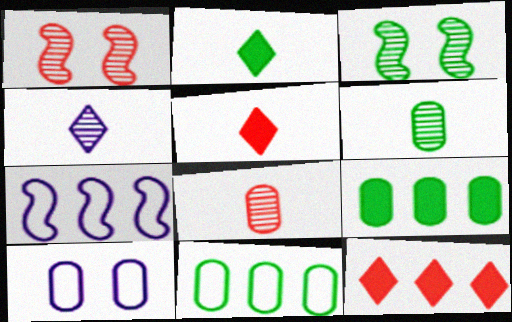[[2, 3, 11], 
[8, 9, 10]]